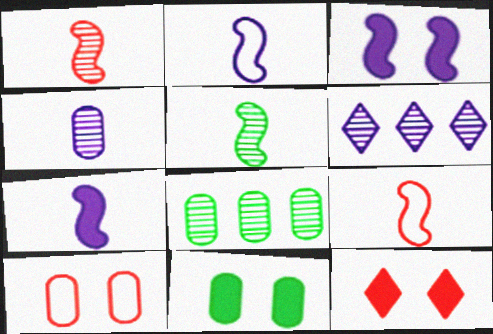[[2, 8, 12], 
[3, 11, 12], 
[5, 7, 9], 
[6, 9, 11]]